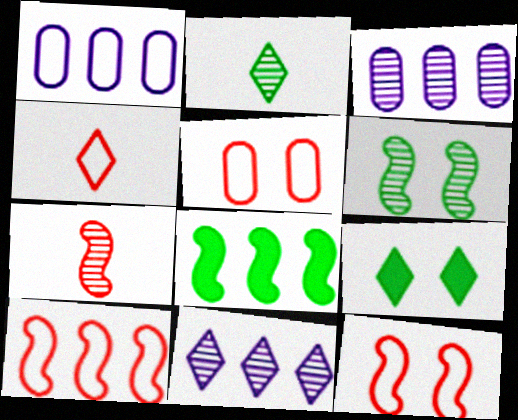[[1, 7, 9], 
[4, 5, 10], 
[4, 9, 11]]